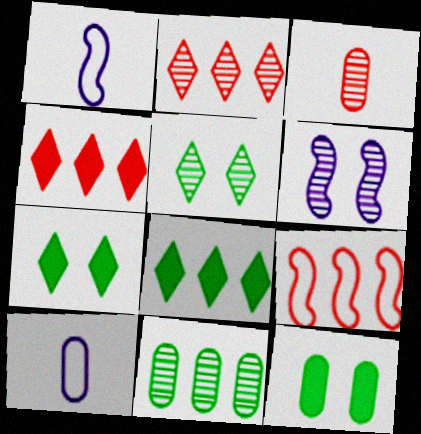[[1, 2, 12]]